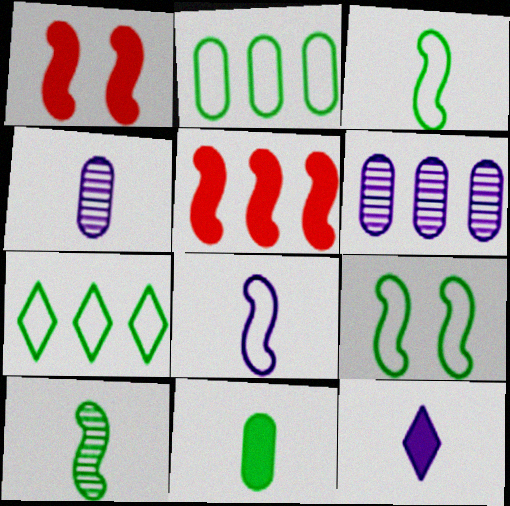[[1, 4, 7], 
[4, 8, 12], 
[5, 6, 7]]